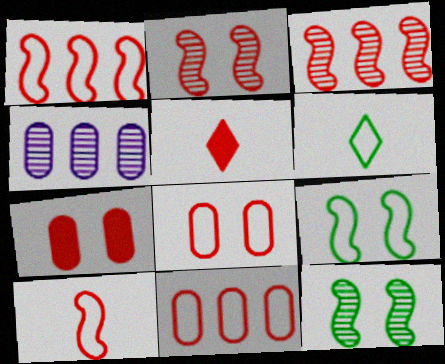[[2, 5, 11], 
[3, 5, 8], 
[4, 5, 9]]